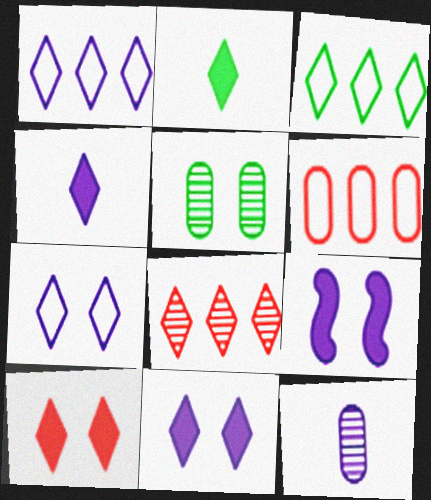[[1, 9, 12], 
[2, 7, 8]]